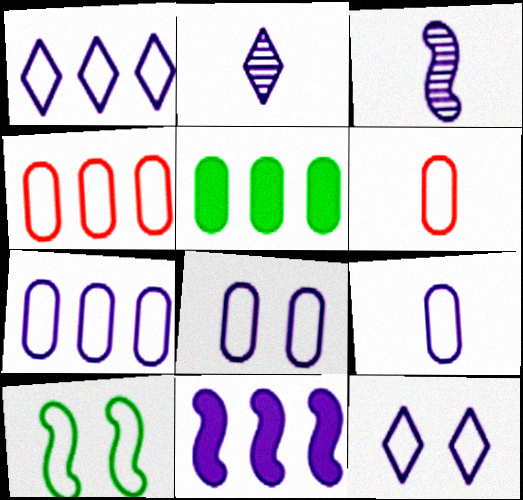[[1, 6, 10], 
[2, 8, 11], 
[7, 8, 9]]